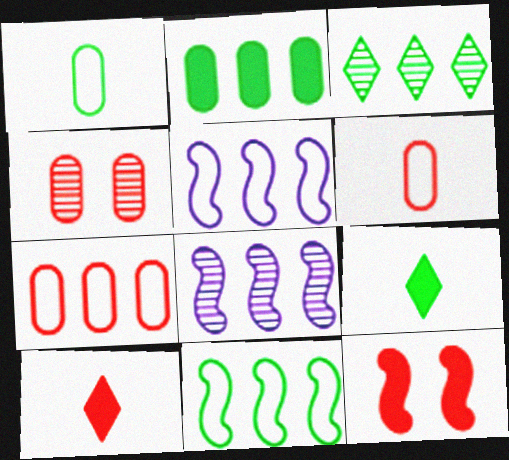[[2, 3, 11], 
[4, 5, 9]]